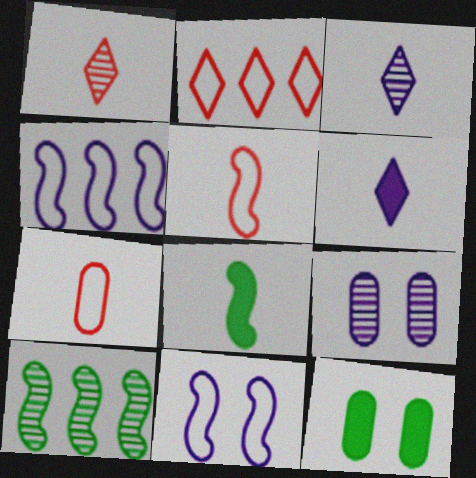[[1, 4, 12], 
[1, 9, 10], 
[2, 8, 9], 
[3, 7, 8], 
[4, 6, 9]]